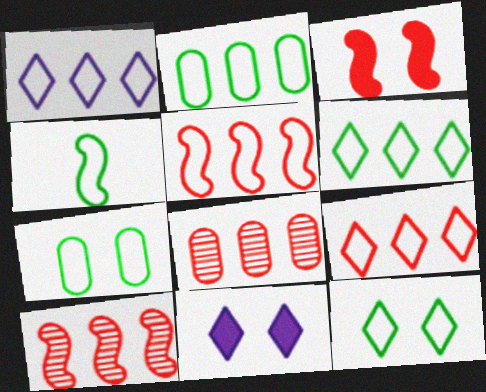[[1, 2, 5], 
[1, 6, 9], 
[2, 4, 12], 
[4, 6, 7], 
[4, 8, 11]]